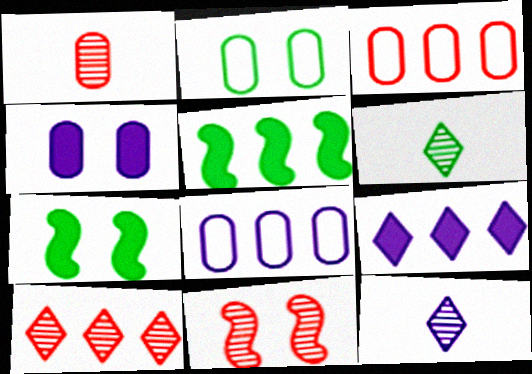[[1, 10, 11], 
[2, 5, 6], 
[3, 7, 12], 
[5, 8, 10]]